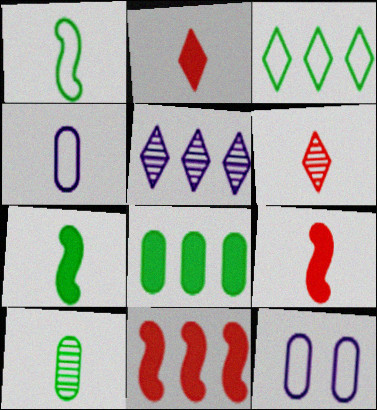[[4, 6, 7]]